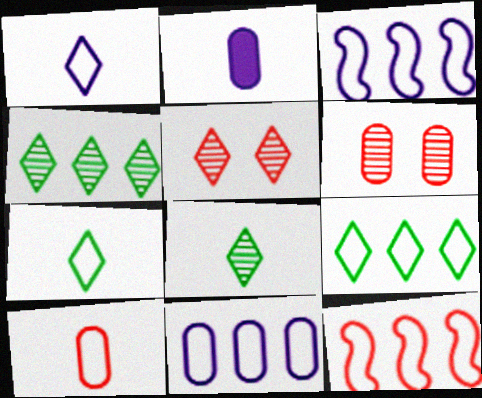[[9, 11, 12]]